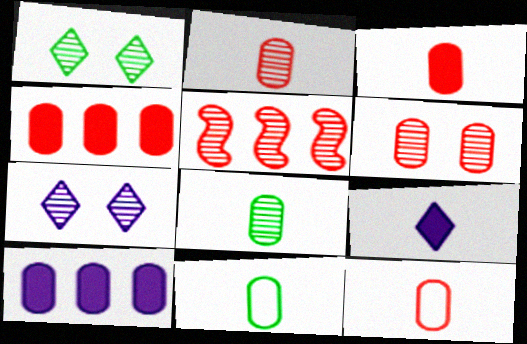[[2, 3, 12], 
[4, 6, 12], 
[5, 7, 8], 
[6, 10, 11]]